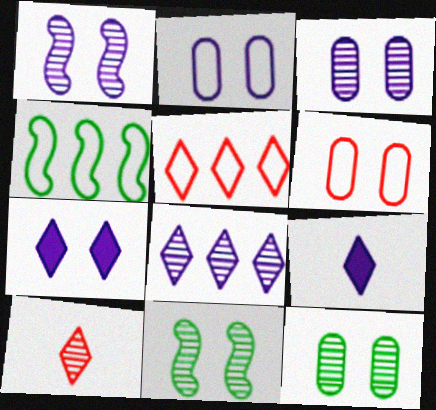[[1, 2, 7], 
[6, 7, 11]]